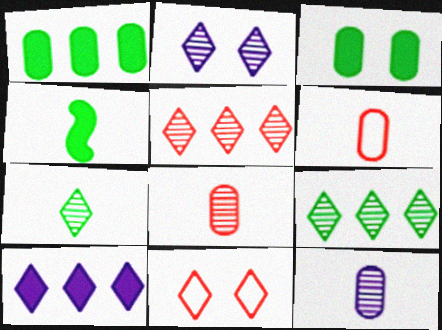[[2, 5, 7], 
[7, 10, 11]]